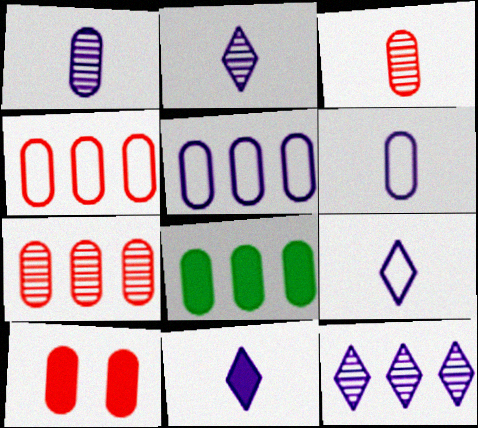[[2, 9, 11], 
[3, 4, 10], 
[5, 7, 8]]